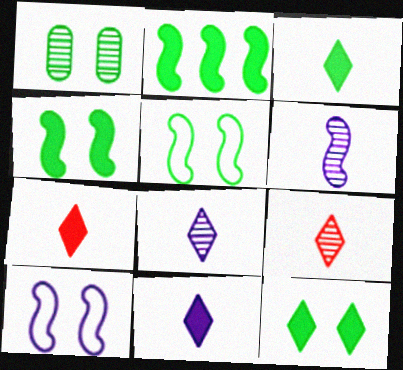[[1, 5, 12], 
[3, 7, 11]]